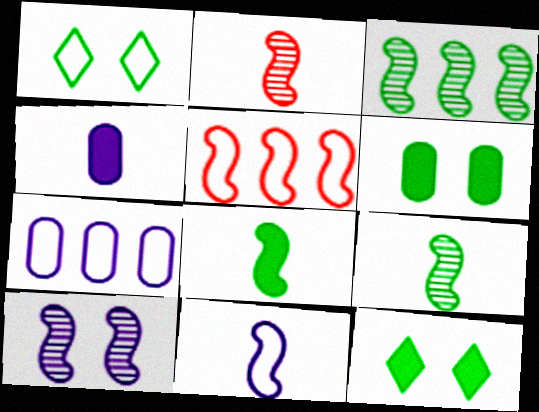[[2, 3, 10], 
[2, 7, 12], 
[2, 8, 11], 
[5, 8, 10]]